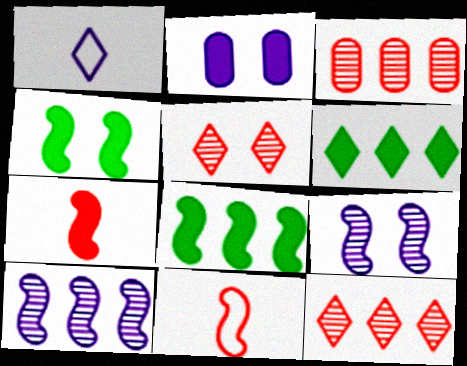[[1, 2, 10], 
[1, 3, 4], 
[1, 5, 6], 
[2, 6, 7], 
[4, 10, 11], 
[8, 9, 11]]